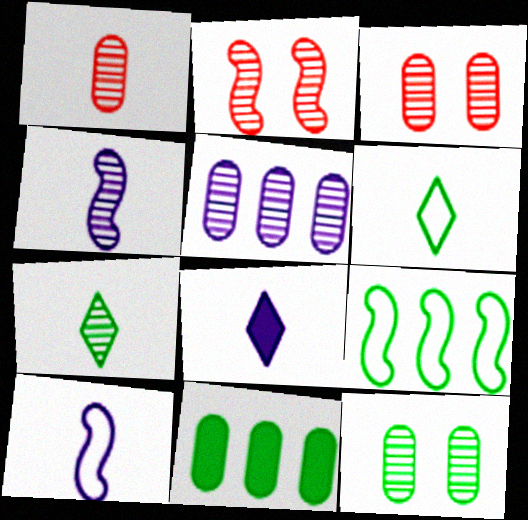[[1, 4, 7], 
[1, 5, 12], 
[2, 5, 7], 
[3, 8, 9]]